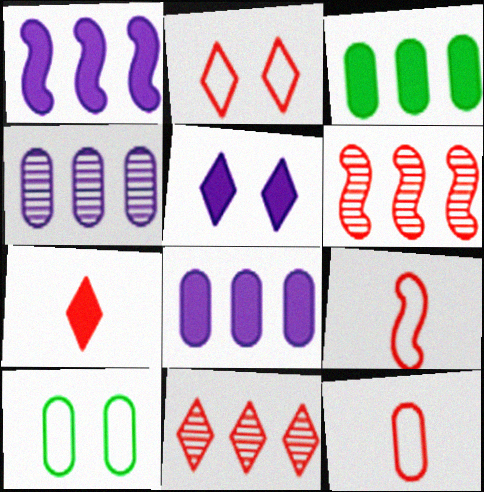[[2, 7, 11]]